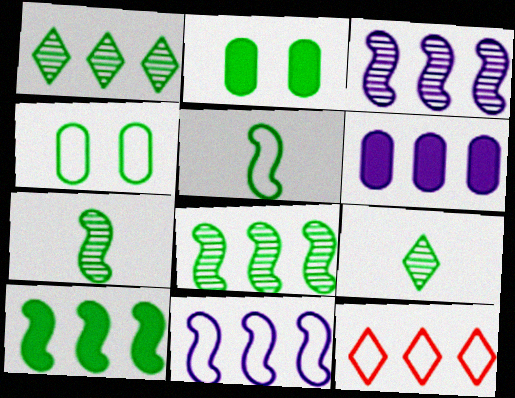[[1, 2, 5], 
[4, 9, 10], 
[6, 8, 12]]